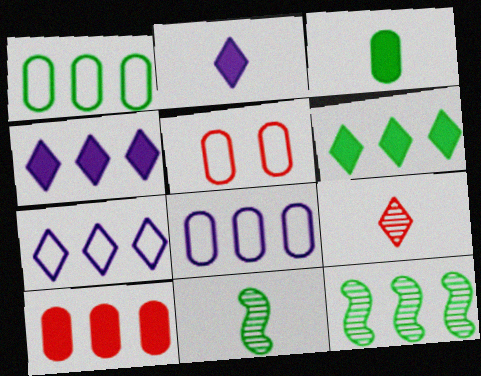[[1, 6, 12], 
[2, 5, 12], 
[4, 5, 11], 
[7, 10, 12]]